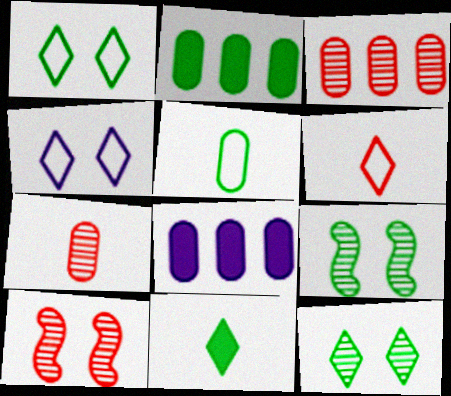[[6, 8, 9]]